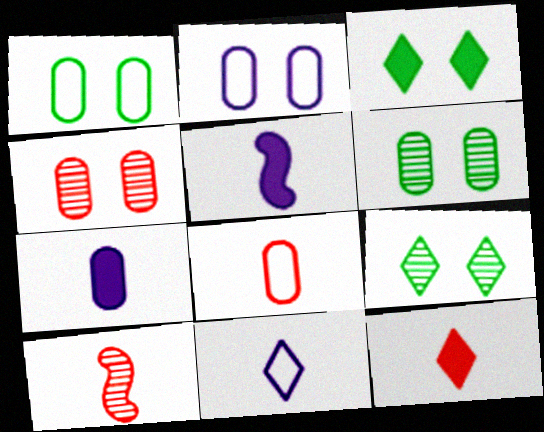[[8, 10, 12]]